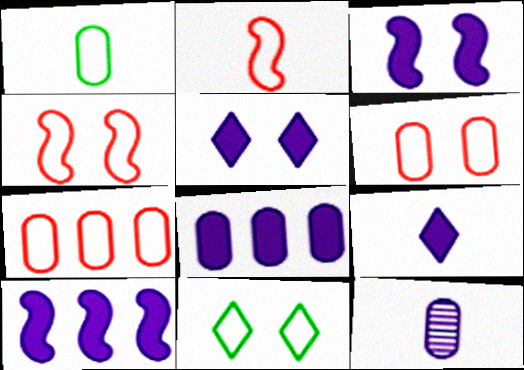[[3, 8, 9]]